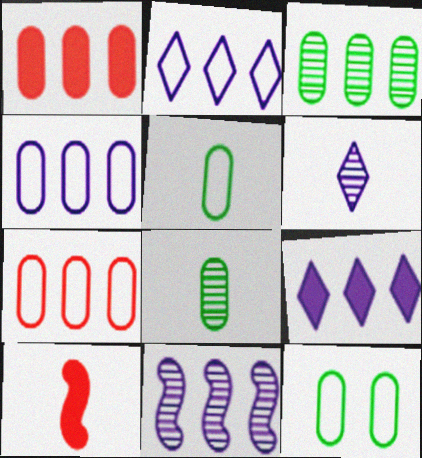[[1, 3, 4], 
[4, 9, 11], 
[5, 6, 10]]